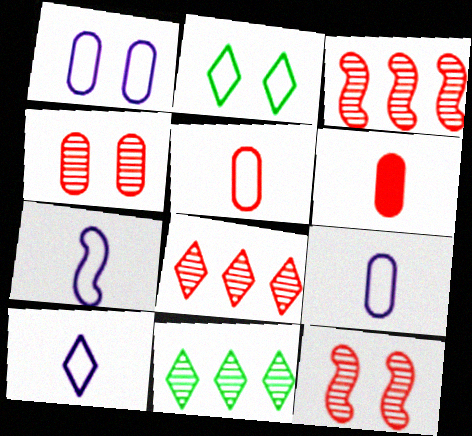[[7, 9, 10]]